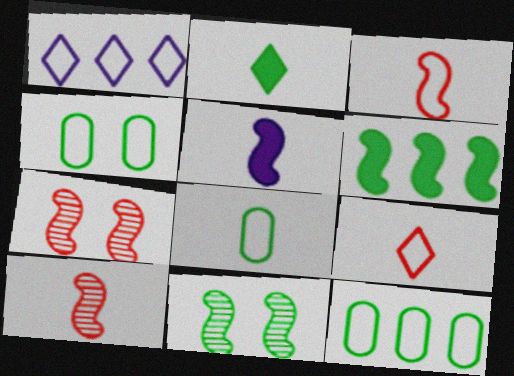[[1, 3, 4], 
[2, 11, 12], 
[4, 8, 12]]